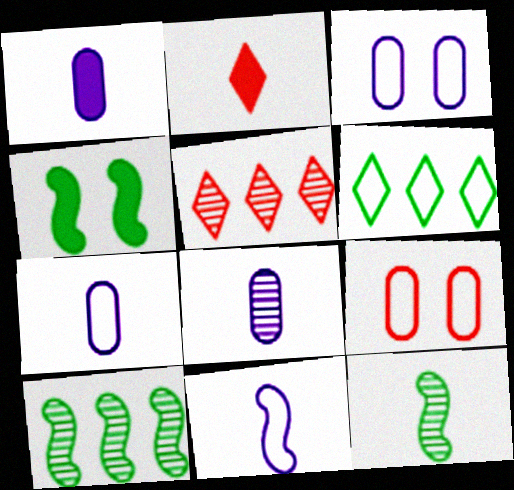[[1, 7, 8], 
[2, 3, 10], 
[2, 7, 12], 
[4, 5, 7], 
[6, 9, 11]]